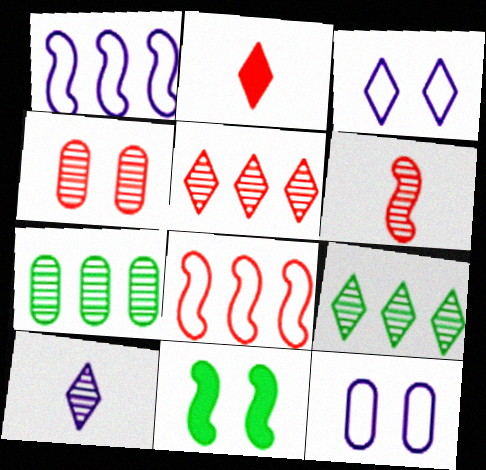[[1, 6, 11], 
[2, 3, 9], 
[2, 4, 8], 
[3, 4, 11], 
[4, 5, 6]]